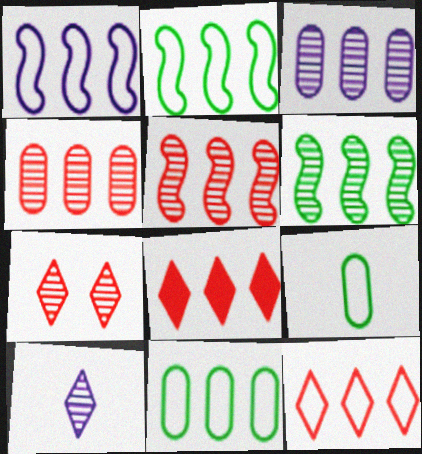[[1, 11, 12], 
[2, 3, 8]]